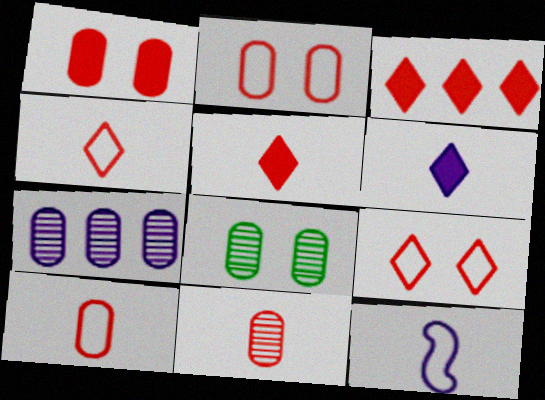[[3, 8, 12], 
[7, 8, 11]]